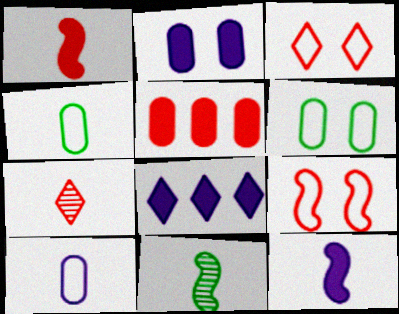[[2, 8, 12], 
[4, 7, 12], 
[5, 7, 9]]